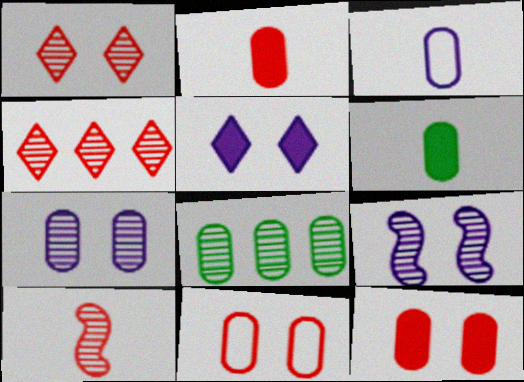[[3, 8, 12]]